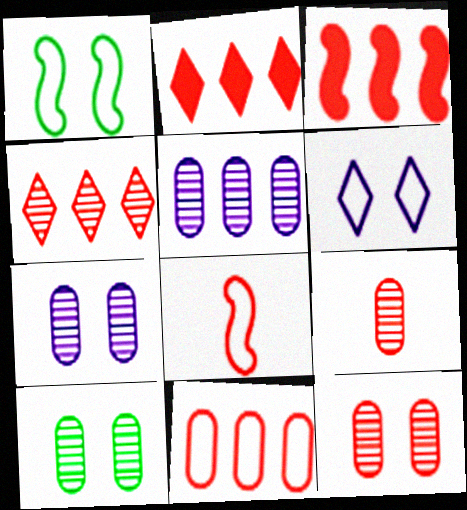[[2, 8, 12], 
[3, 4, 11], 
[5, 9, 10], 
[7, 10, 12]]